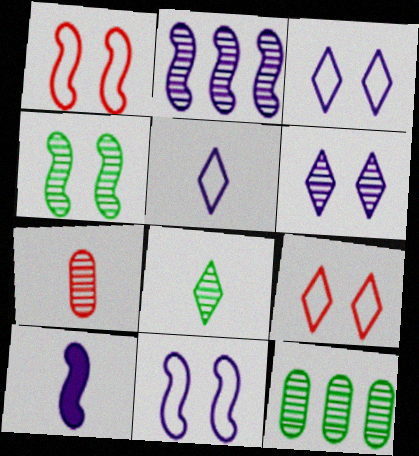[[2, 10, 11], 
[4, 8, 12], 
[9, 10, 12]]